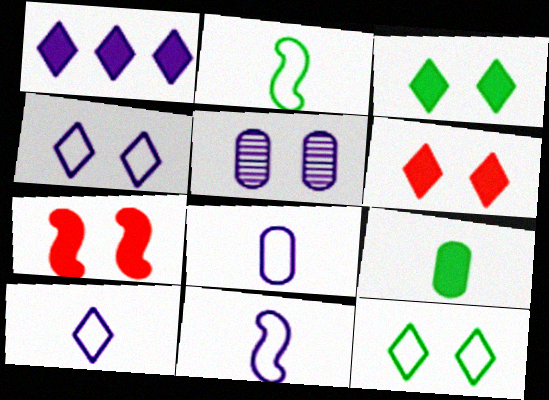[[1, 5, 11], 
[1, 7, 9], 
[5, 7, 12], 
[8, 10, 11]]